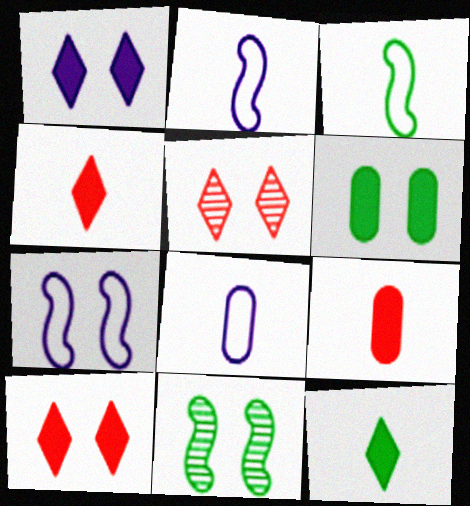[[5, 6, 7]]